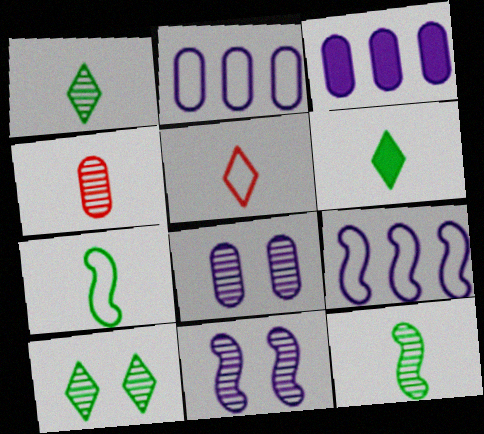[]